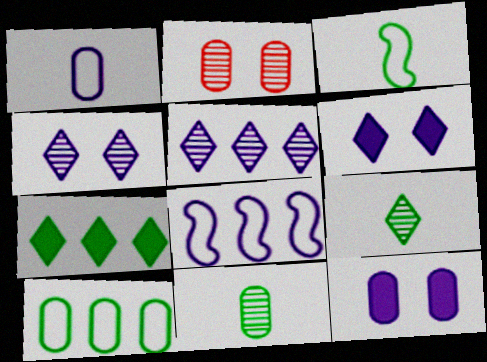[]